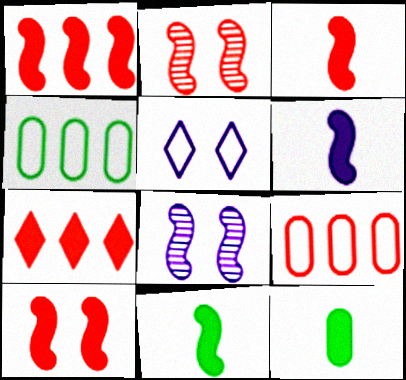[[1, 3, 10], 
[3, 6, 11]]